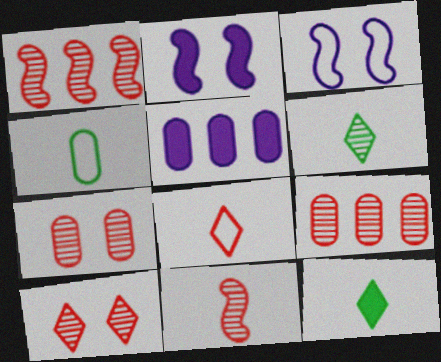[[3, 9, 12], 
[4, 5, 7], 
[9, 10, 11]]